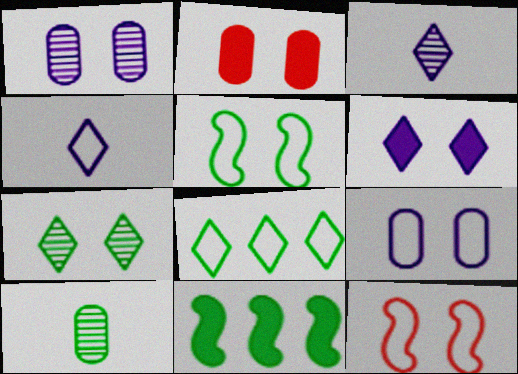[]